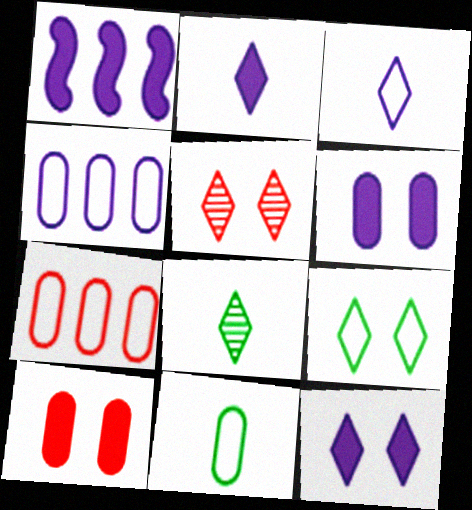[[1, 2, 6], 
[1, 5, 11], 
[5, 9, 12]]